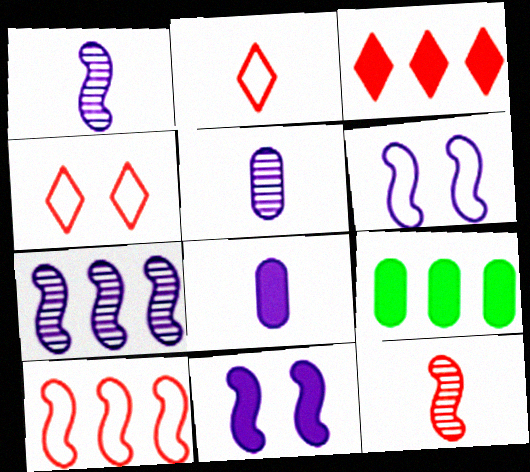[[1, 4, 9]]